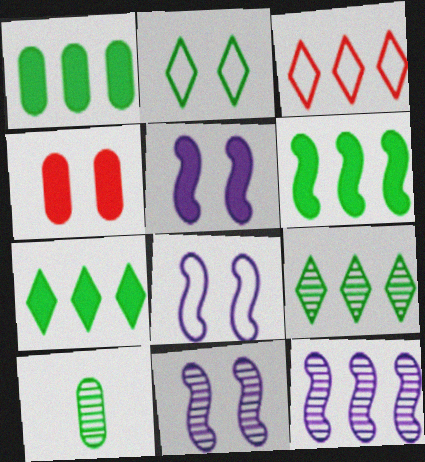[[1, 3, 12], 
[1, 6, 7], 
[2, 4, 11], 
[2, 6, 10], 
[3, 5, 10], 
[5, 8, 11]]